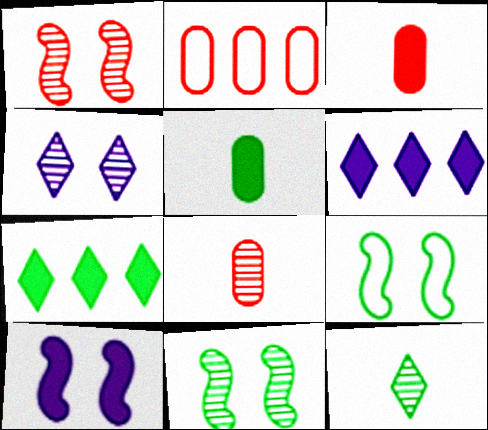[[1, 9, 10], 
[2, 10, 12], 
[3, 7, 10], 
[6, 8, 9]]